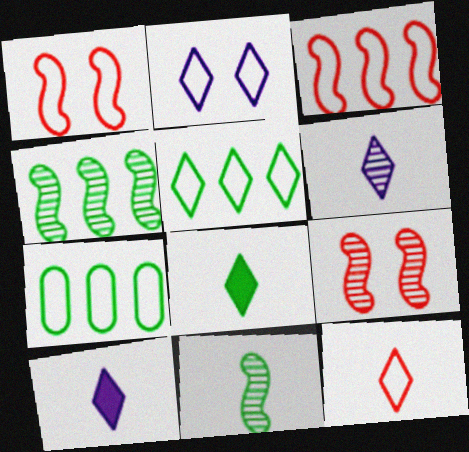[[2, 5, 12], 
[6, 8, 12], 
[7, 9, 10]]